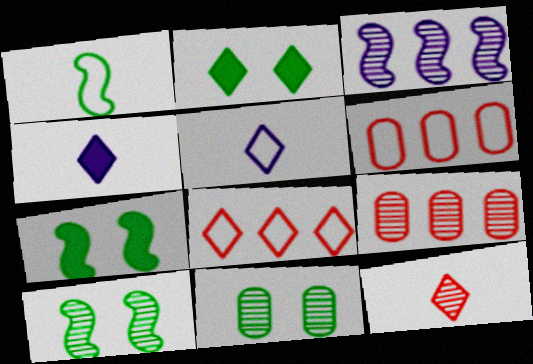[[3, 11, 12], 
[4, 6, 10], 
[5, 7, 9]]